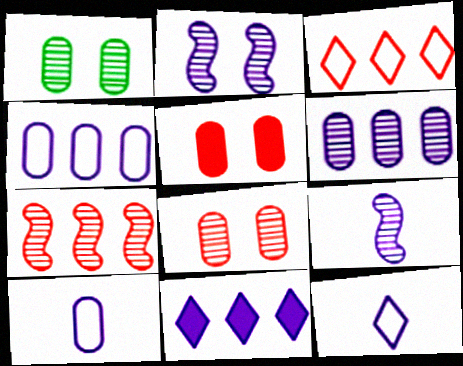[[2, 10, 11]]